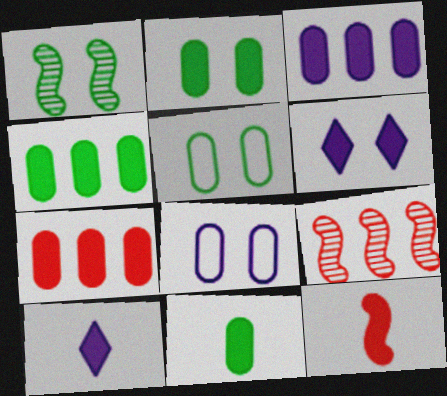[[2, 4, 11], 
[3, 4, 7], 
[4, 6, 12], 
[5, 9, 10], 
[10, 11, 12]]